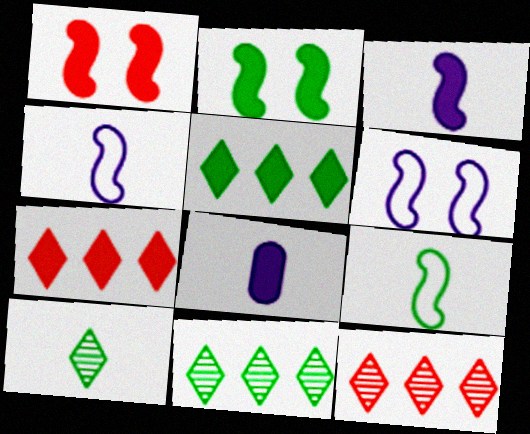[[1, 5, 8], 
[2, 7, 8]]